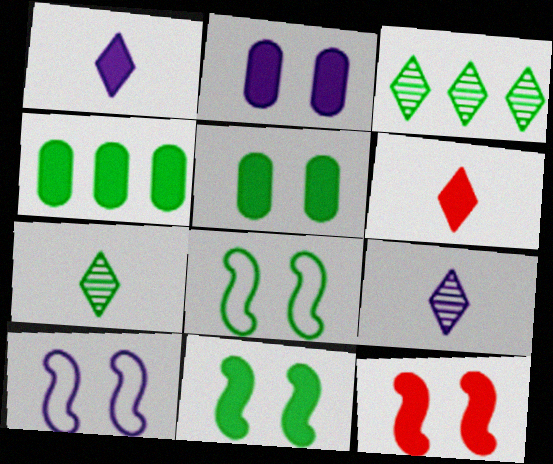[[1, 4, 12], 
[4, 7, 8]]